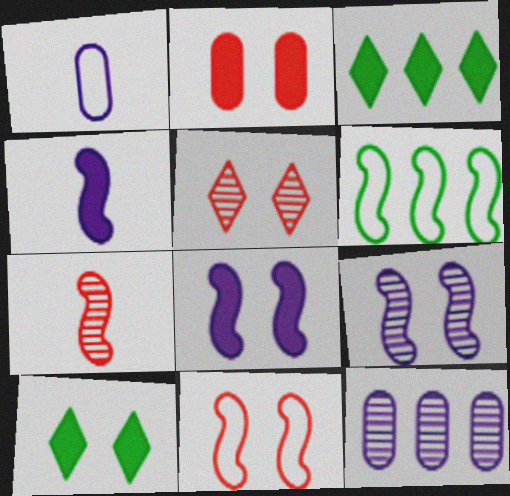[[2, 3, 4], 
[2, 5, 11], 
[2, 8, 10], 
[6, 7, 8]]